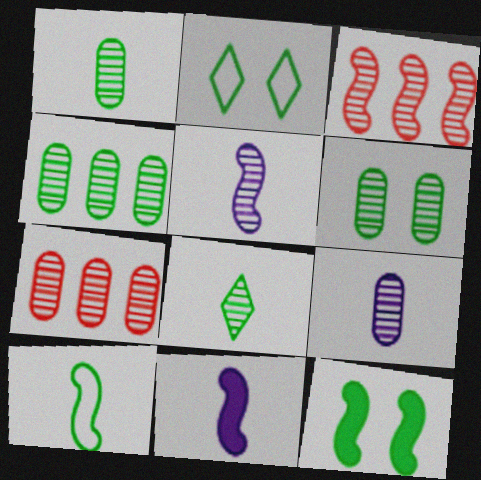[[1, 4, 6], 
[2, 6, 12], 
[2, 7, 11], 
[6, 7, 9]]